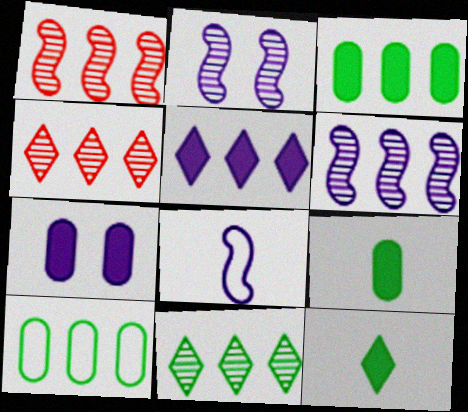[[1, 5, 10]]